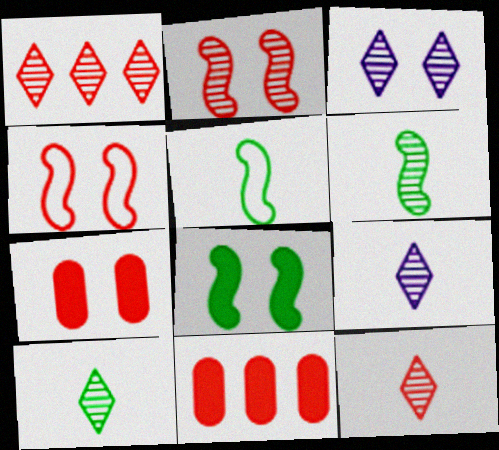[[1, 3, 10], 
[3, 5, 11], 
[4, 11, 12], 
[9, 10, 12]]